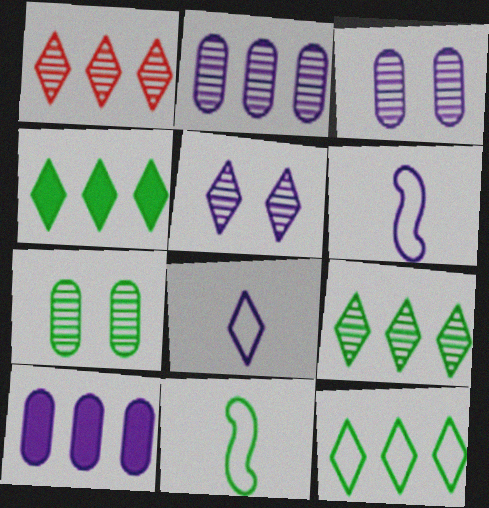[[4, 7, 11], 
[4, 9, 12], 
[5, 6, 10]]